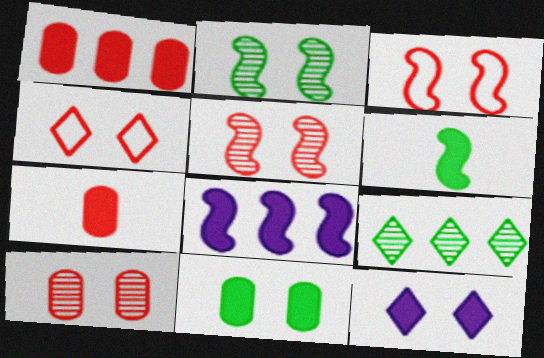[[1, 6, 12]]